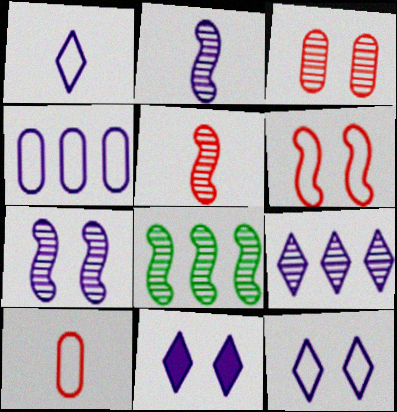[[1, 9, 11], 
[2, 4, 11], 
[5, 7, 8], 
[8, 10, 11]]